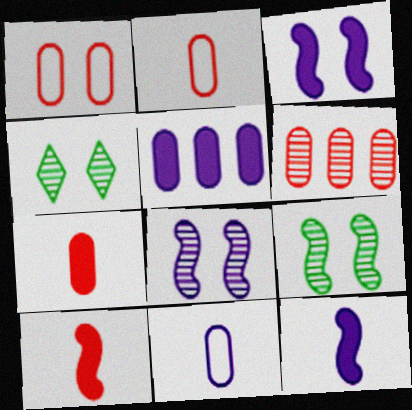[[1, 3, 4], 
[1, 6, 7]]